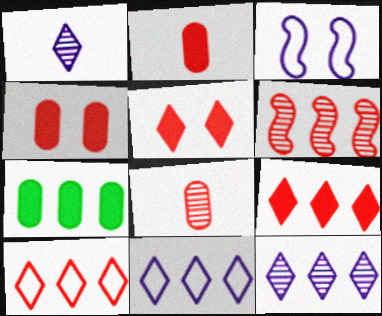[[6, 7, 11]]